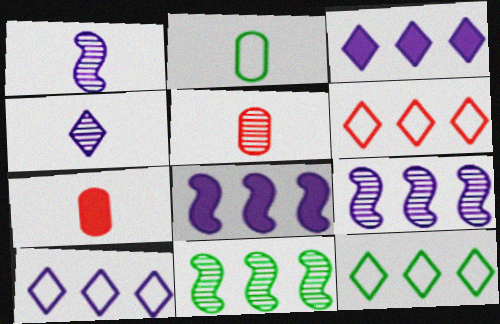[[6, 10, 12]]